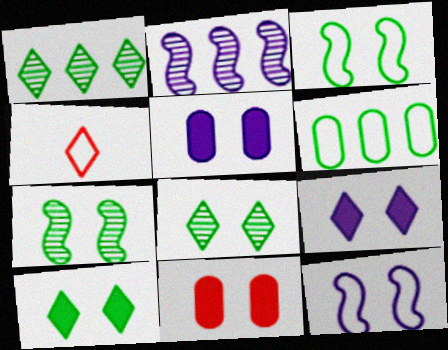[[1, 4, 9], 
[4, 6, 12], 
[8, 11, 12]]